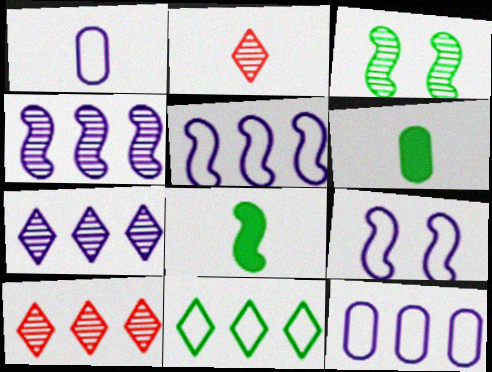[[1, 2, 8], 
[3, 6, 11], 
[6, 9, 10]]